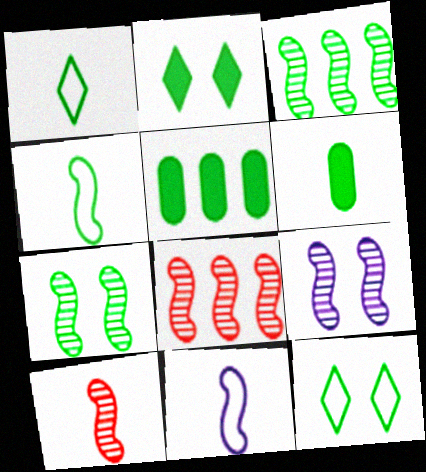[[1, 5, 7], 
[3, 6, 12], 
[3, 9, 10]]